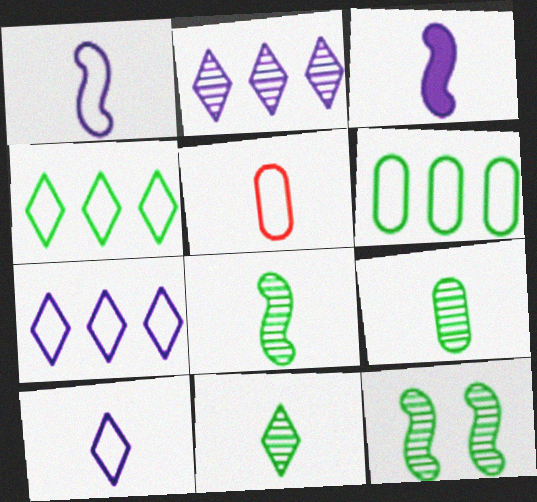[[3, 5, 11], 
[8, 9, 11]]